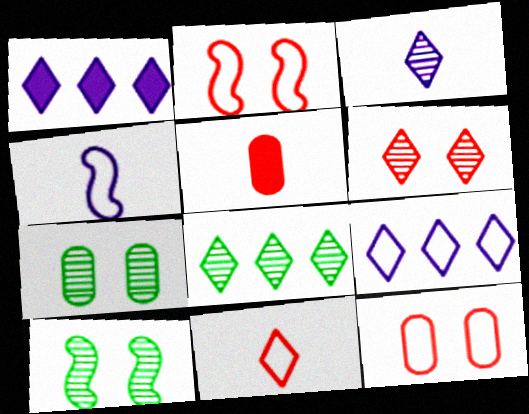[[3, 6, 8], 
[5, 9, 10]]